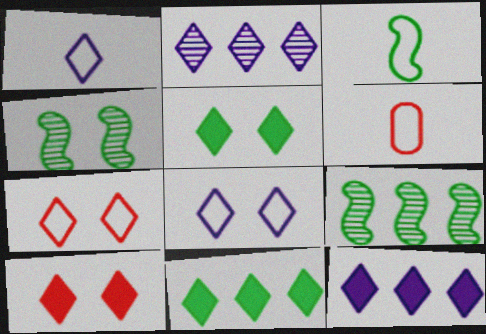[[1, 3, 6], 
[4, 6, 12]]